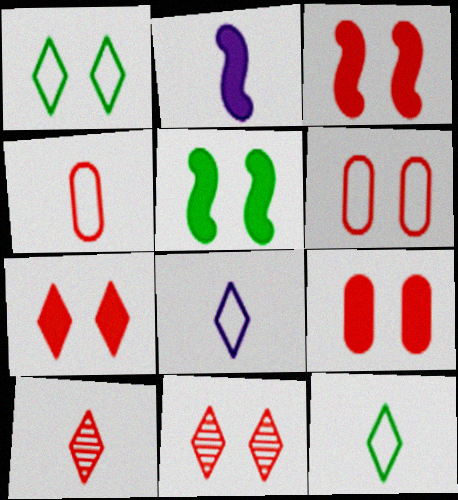[[3, 6, 11], 
[3, 7, 9]]